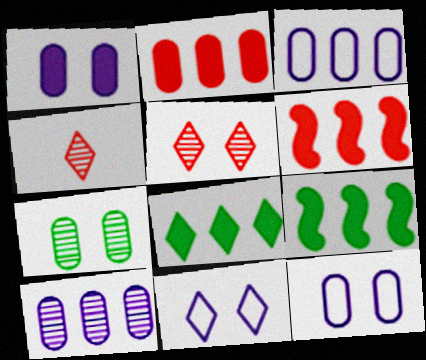[[4, 8, 11], 
[4, 9, 12]]